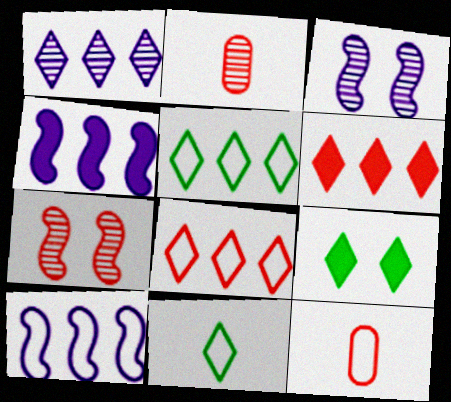[[1, 5, 6], 
[2, 9, 10], 
[6, 7, 12]]